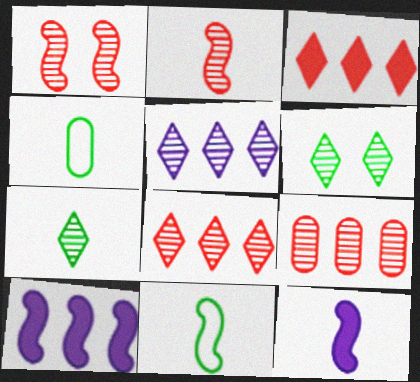[[1, 10, 11], 
[2, 11, 12]]